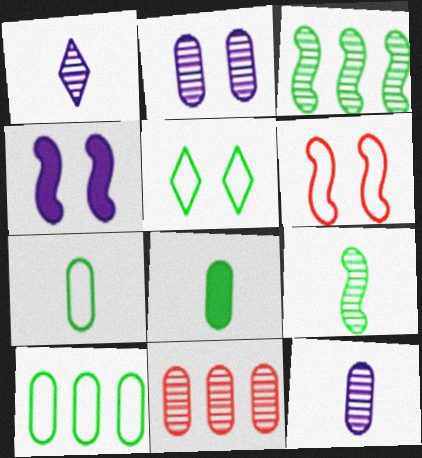[[3, 5, 8]]